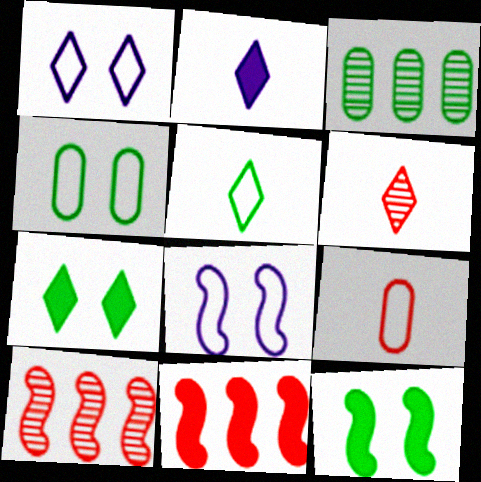[[2, 4, 10], 
[2, 5, 6], 
[3, 5, 12]]